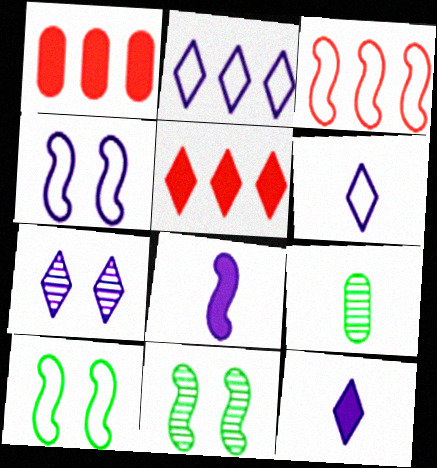[[1, 6, 11], 
[2, 7, 12], 
[3, 8, 11], 
[4, 5, 9]]